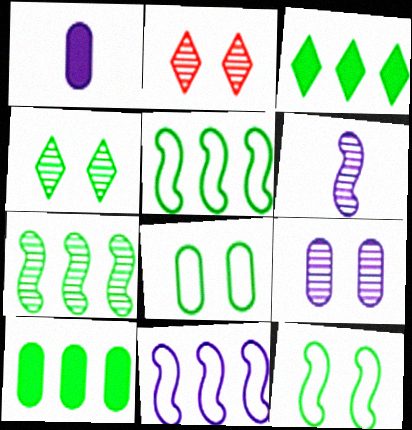[[1, 2, 5]]